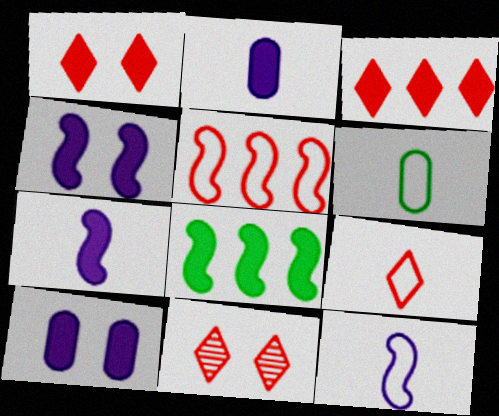[[1, 2, 8], 
[3, 9, 11], 
[6, 9, 12]]